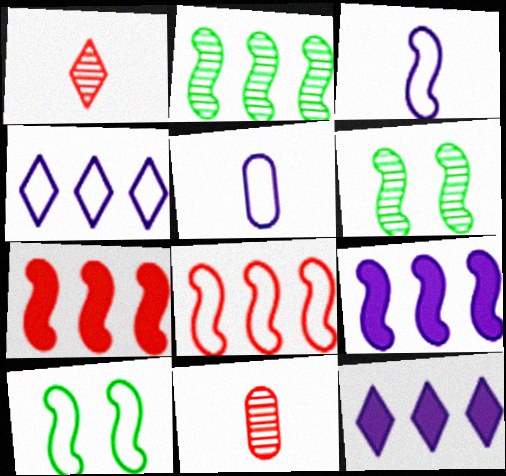[[2, 8, 9], 
[3, 6, 7], 
[3, 8, 10], 
[10, 11, 12]]